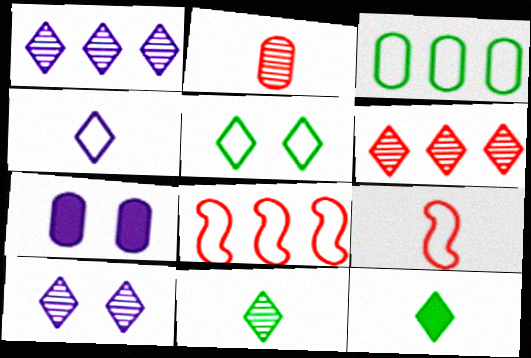[[2, 3, 7], 
[6, 10, 11], 
[7, 8, 11]]